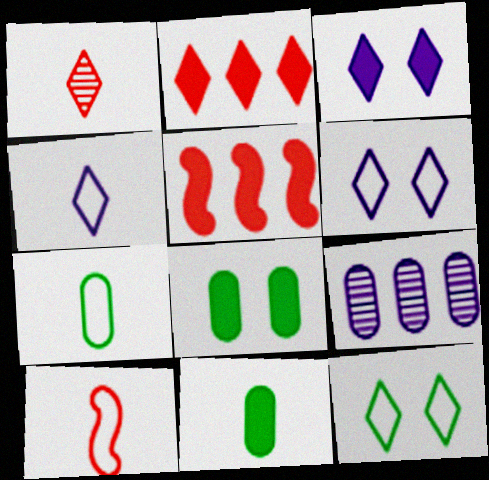[[3, 5, 11], 
[4, 7, 10]]